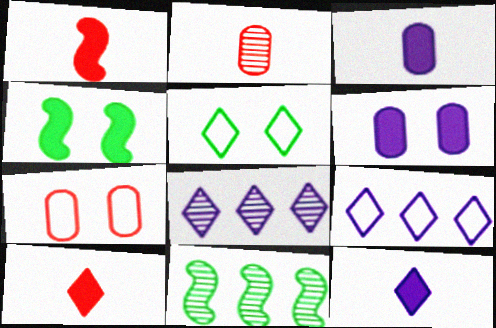[[2, 4, 9], 
[5, 8, 10], 
[7, 11, 12]]